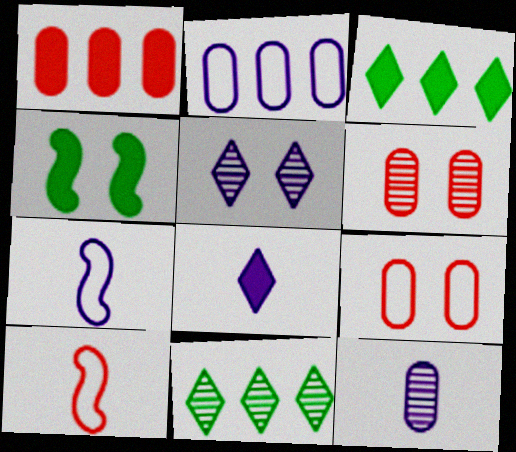[[1, 4, 8], 
[3, 6, 7], 
[4, 5, 9], 
[7, 8, 12]]